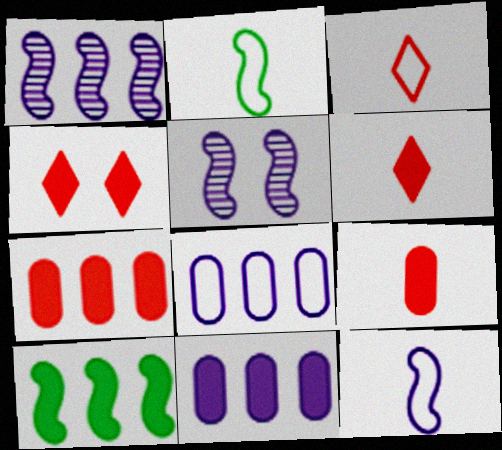[]